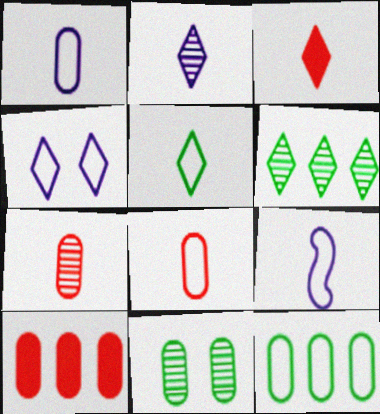[[1, 10, 11], 
[2, 3, 5], 
[3, 4, 6], 
[5, 8, 9]]